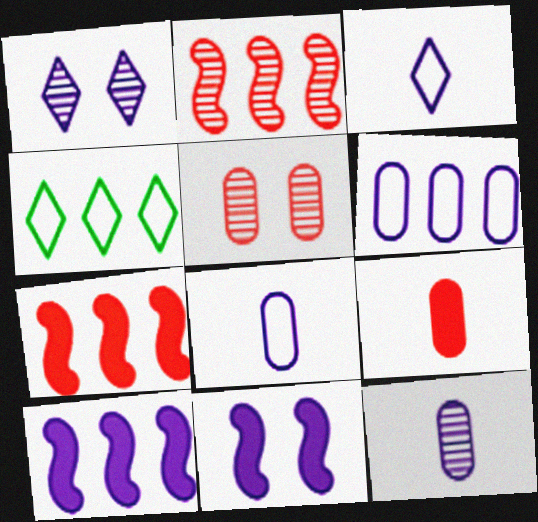[[1, 8, 10]]